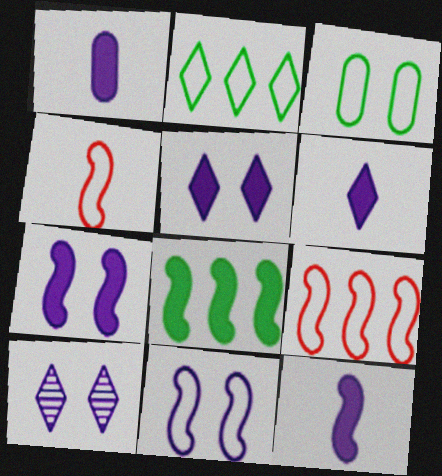[[1, 6, 12]]